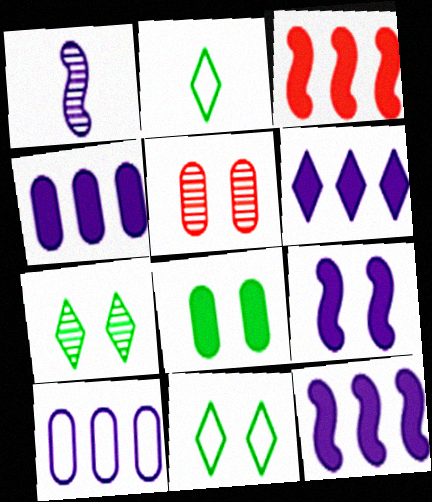[[2, 5, 12], 
[4, 6, 12], 
[5, 9, 11]]